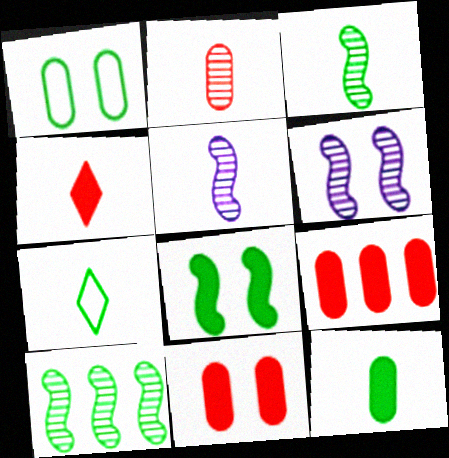[[3, 7, 12], 
[6, 7, 9]]